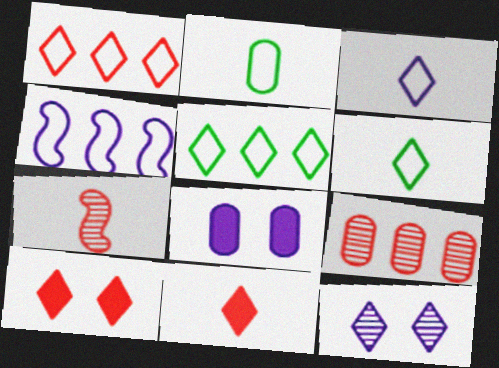[[2, 8, 9], 
[5, 7, 8], 
[5, 11, 12]]